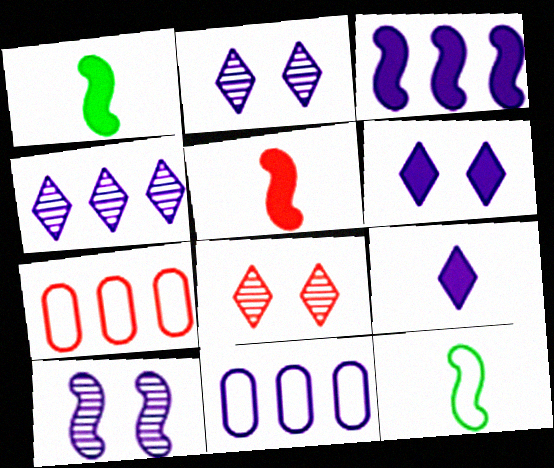[[1, 2, 7], 
[1, 8, 11], 
[3, 4, 11], 
[5, 7, 8], 
[9, 10, 11]]